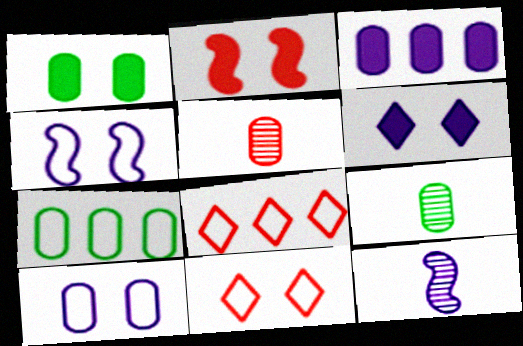[[1, 2, 6], 
[1, 7, 9], 
[1, 8, 12], 
[2, 5, 8]]